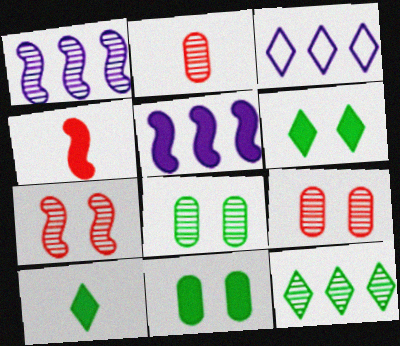[[3, 4, 8]]